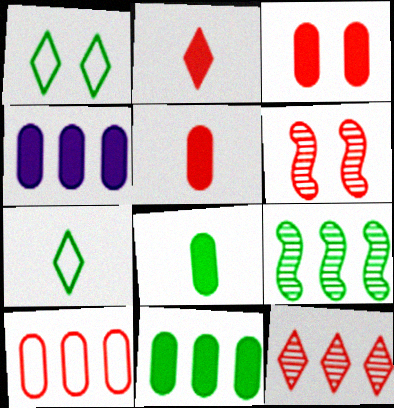[[1, 8, 9], 
[2, 6, 10], 
[3, 4, 8], 
[4, 6, 7]]